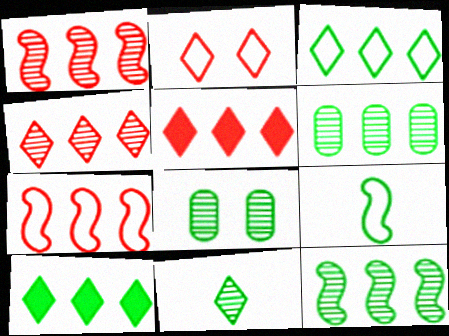[[8, 9, 10], 
[8, 11, 12]]